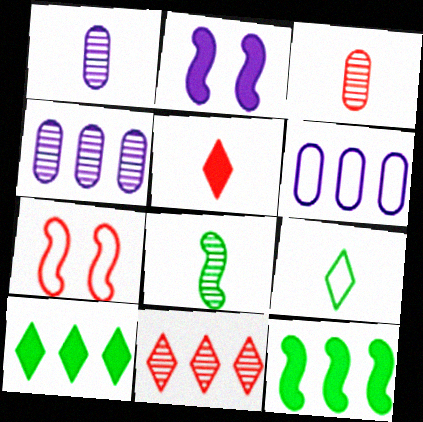[[1, 7, 10], 
[6, 7, 9], 
[6, 11, 12]]